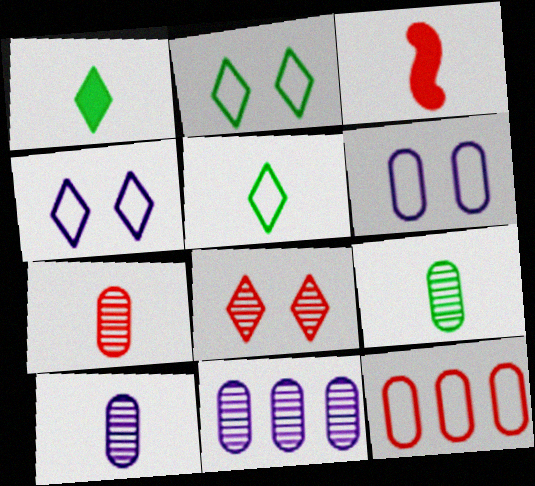[[2, 3, 11], 
[3, 5, 10], 
[3, 8, 12], 
[7, 9, 10]]